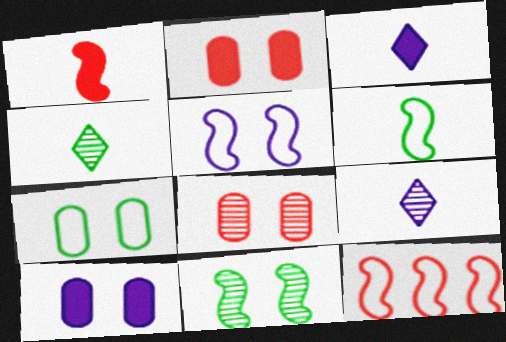[[4, 10, 12], 
[5, 6, 12], 
[7, 8, 10]]